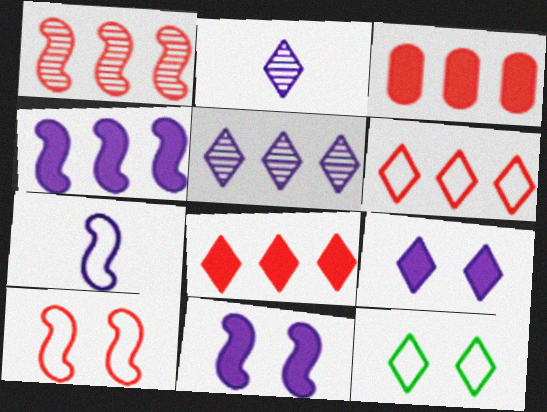[[1, 3, 6], 
[2, 8, 12]]